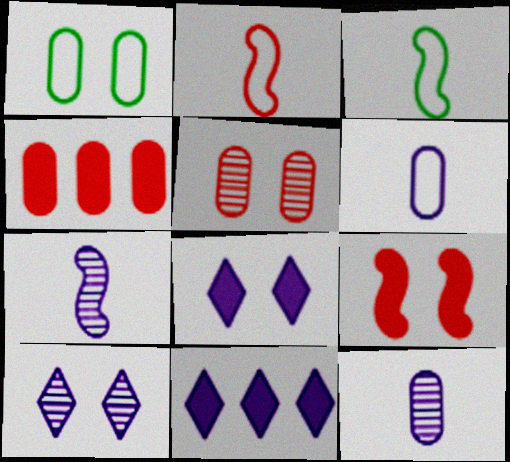[[1, 4, 12], 
[1, 9, 10], 
[3, 4, 10], 
[3, 5, 11]]